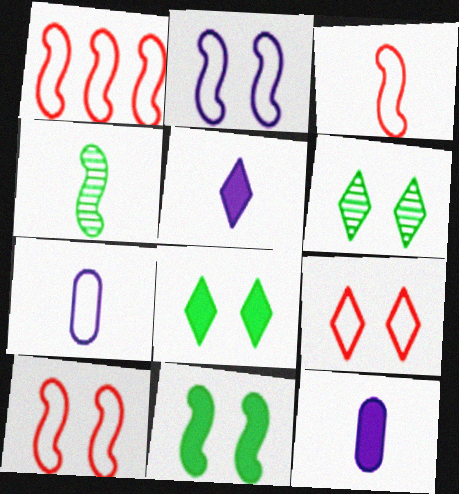[[1, 3, 10], 
[1, 6, 12]]